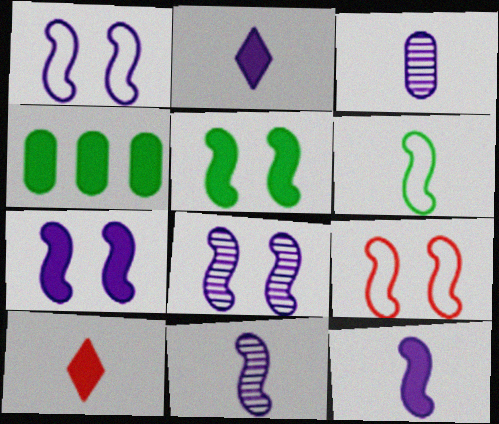[[1, 7, 8], 
[3, 6, 10], 
[4, 7, 10], 
[5, 8, 9]]